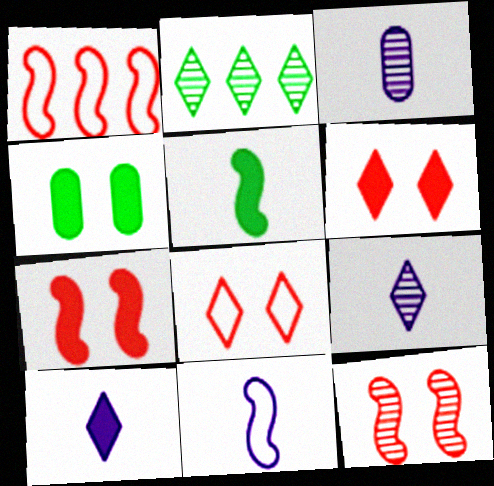[[1, 4, 9], 
[2, 3, 12], 
[2, 8, 10], 
[3, 10, 11]]